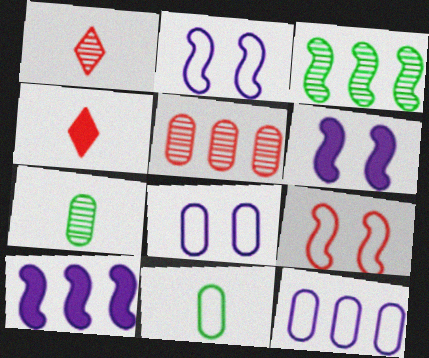[[3, 4, 8], 
[4, 5, 9]]